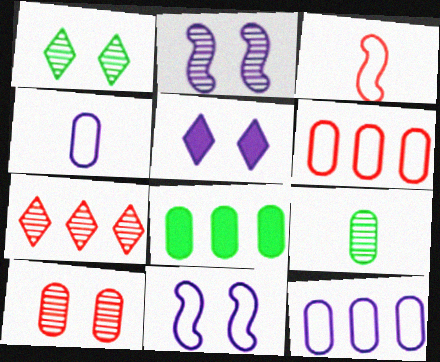[[1, 2, 10], 
[2, 7, 9], 
[4, 8, 10]]